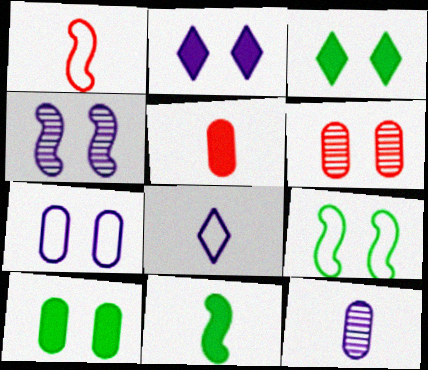[[2, 4, 7], 
[2, 6, 9], 
[6, 7, 10]]